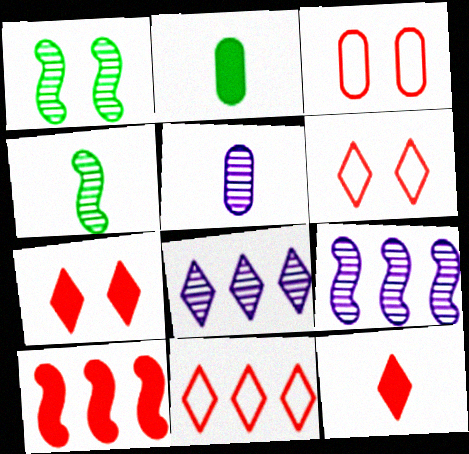[[2, 6, 9]]